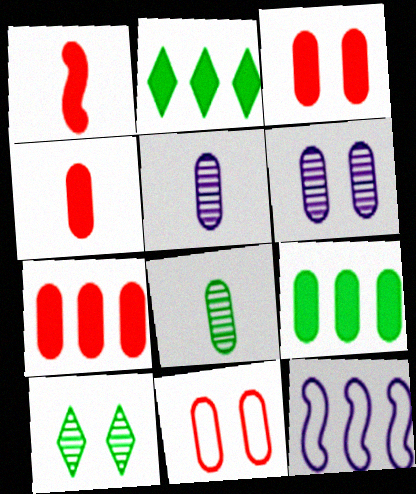[[3, 4, 7], 
[4, 10, 12], 
[5, 9, 11]]